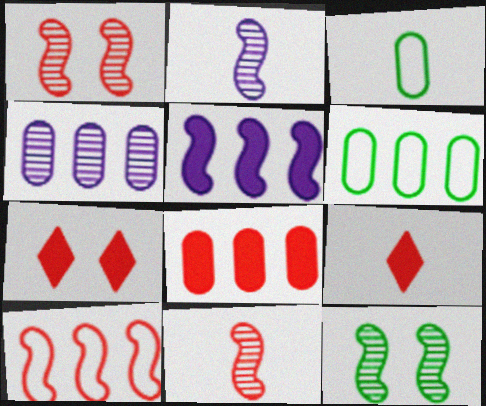[[2, 3, 9], 
[2, 6, 7], 
[4, 6, 8]]